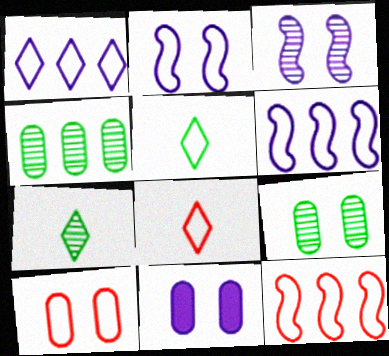[[5, 6, 10], 
[7, 11, 12], 
[8, 10, 12], 
[9, 10, 11]]